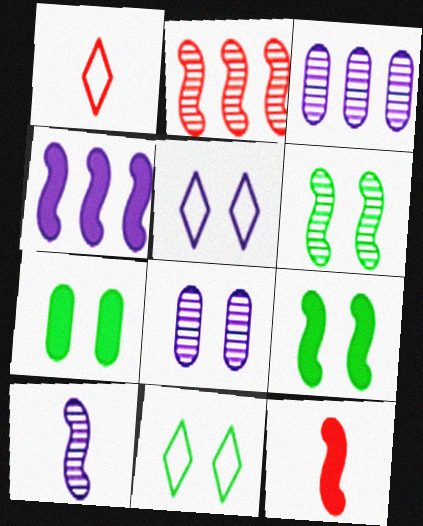[[1, 3, 9], 
[2, 6, 10], 
[3, 11, 12], 
[4, 9, 12], 
[6, 7, 11]]